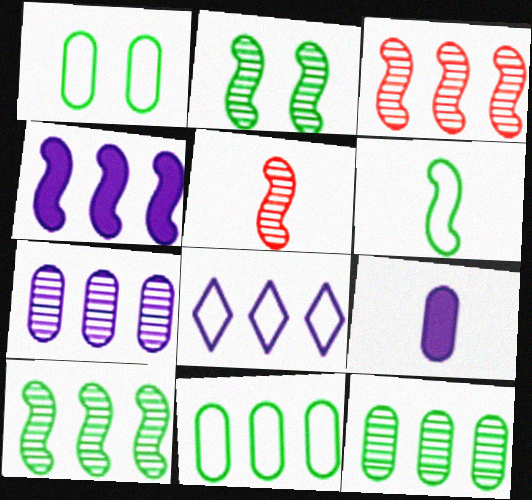[[4, 7, 8]]